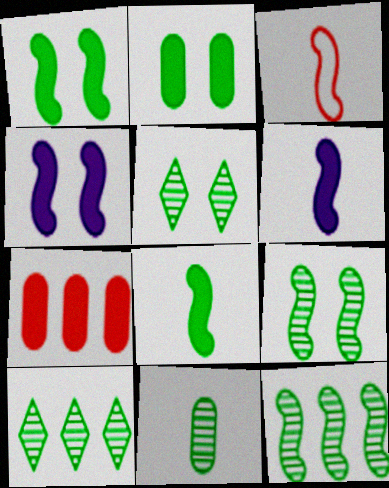[[3, 4, 12], 
[5, 11, 12], 
[9, 10, 11]]